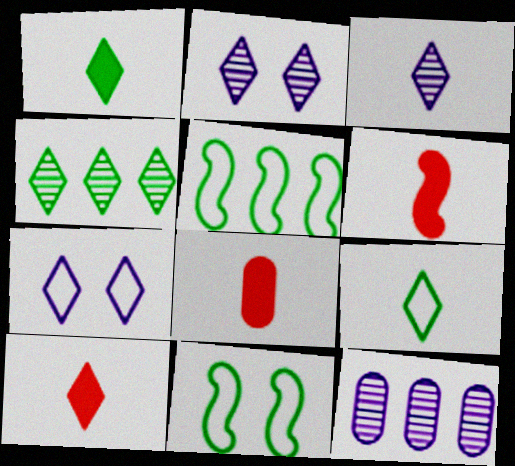[[2, 5, 8], 
[3, 9, 10], 
[4, 7, 10], 
[6, 8, 10], 
[10, 11, 12]]